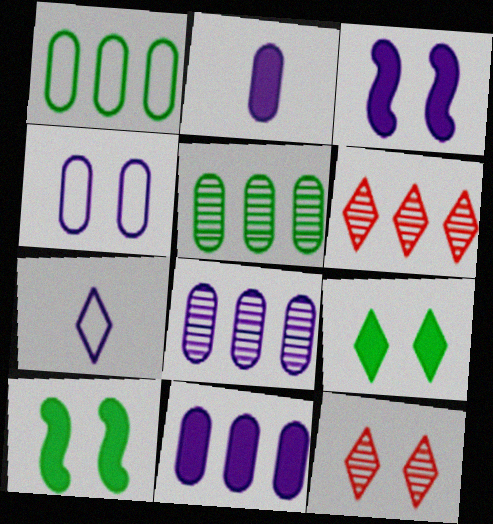[[2, 4, 8], 
[3, 7, 8], 
[4, 10, 12], 
[6, 7, 9]]